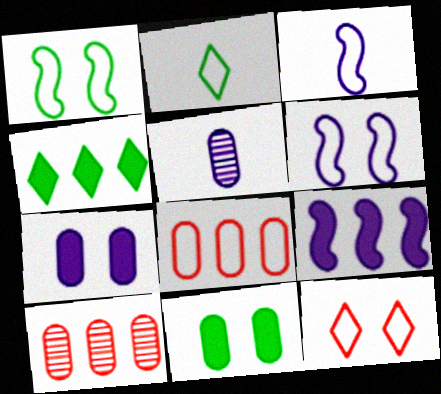[[2, 6, 8], 
[5, 8, 11]]